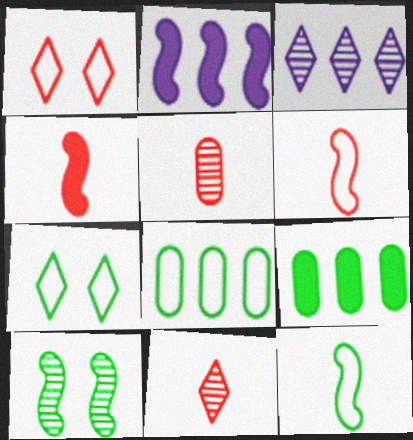[[2, 5, 7], 
[2, 6, 10], 
[3, 5, 10], 
[7, 8, 12]]